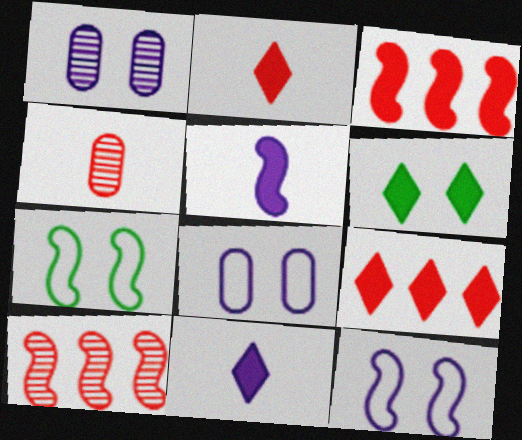[[5, 7, 10], 
[6, 9, 11]]